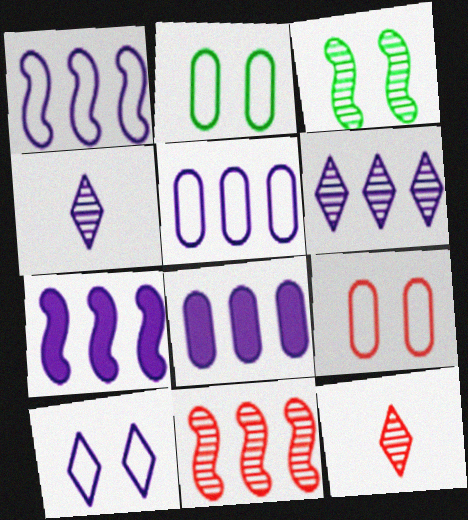[[1, 6, 8], 
[2, 7, 12], 
[5, 6, 7]]